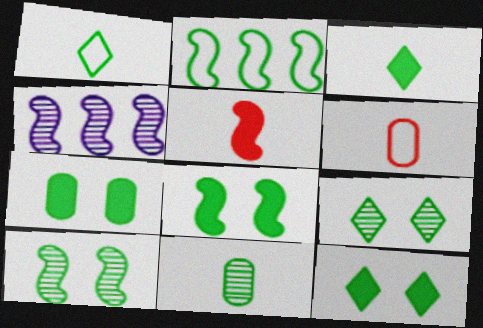[[2, 11, 12], 
[4, 6, 12], 
[7, 8, 12]]